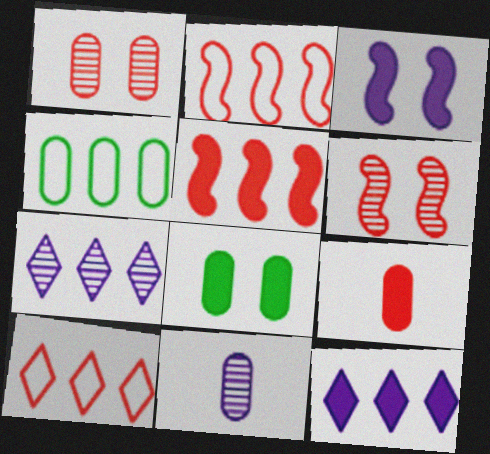[[4, 5, 7], 
[6, 9, 10]]